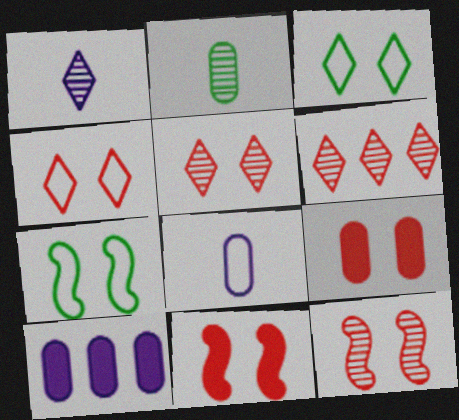[[4, 9, 12]]